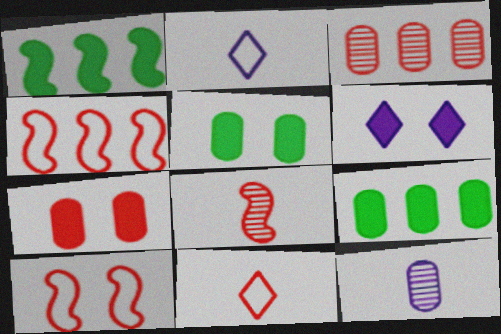[]